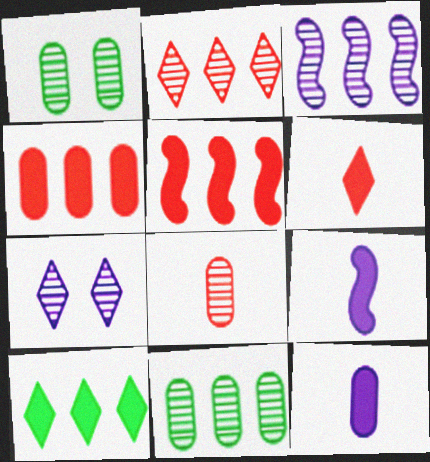[[2, 3, 11]]